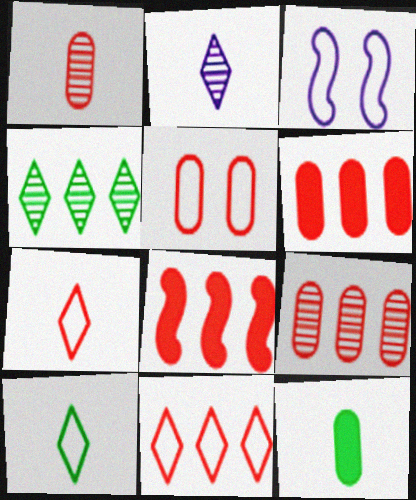[[1, 5, 6], 
[8, 9, 11]]